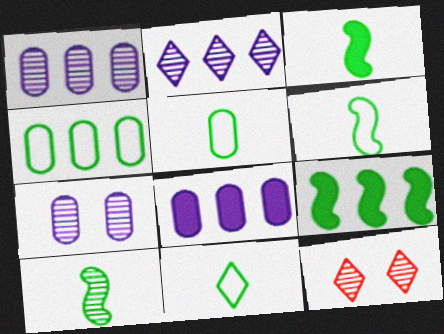[[1, 10, 12], 
[3, 6, 10], 
[5, 6, 11], 
[6, 8, 12]]